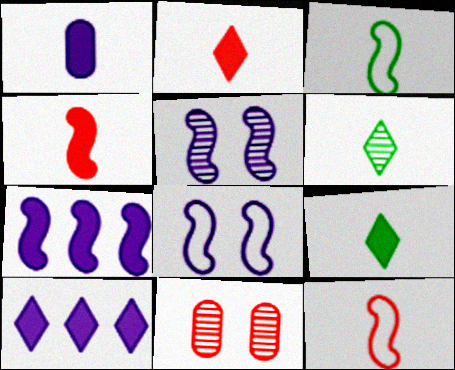[[1, 4, 9], 
[1, 6, 12], 
[3, 10, 11]]